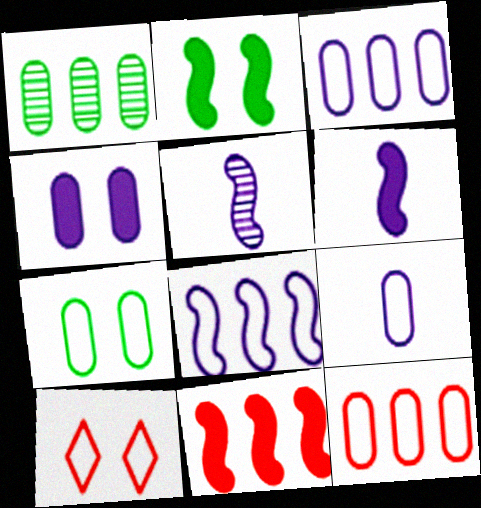[[1, 6, 10], 
[2, 6, 11], 
[7, 9, 12]]